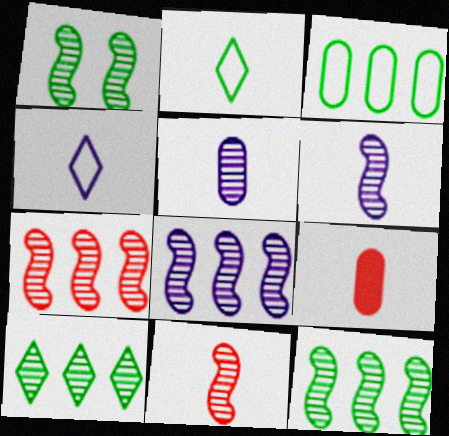[[1, 6, 7], 
[1, 8, 11], 
[2, 6, 9], 
[7, 8, 12]]